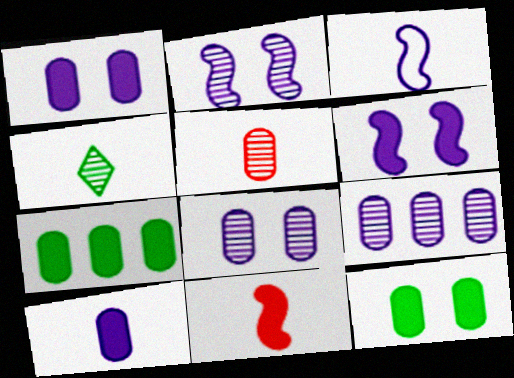[]